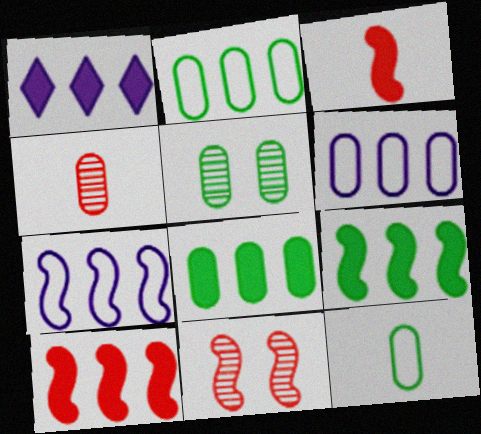[[1, 8, 10], 
[1, 11, 12], 
[5, 8, 12]]